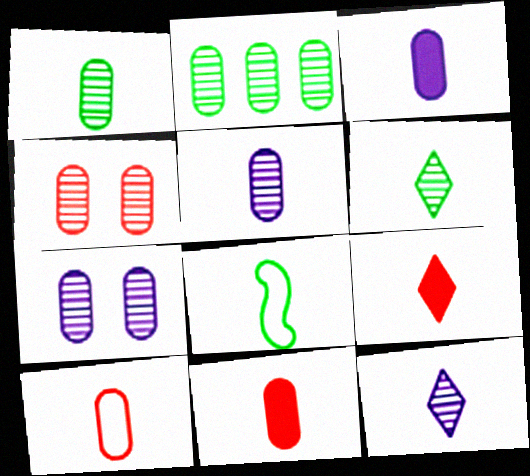[[1, 3, 10], 
[2, 4, 5], 
[5, 8, 9], 
[8, 11, 12]]